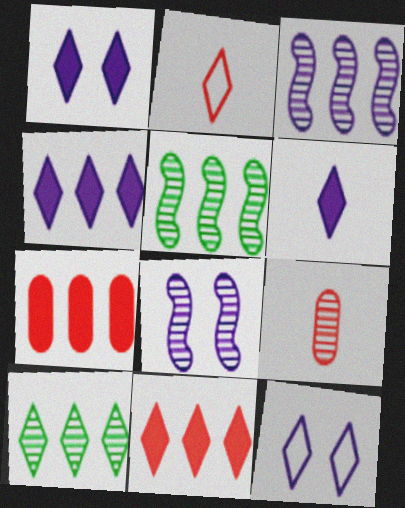[[1, 2, 10], 
[1, 4, 6], 
[8, 9, 10]]